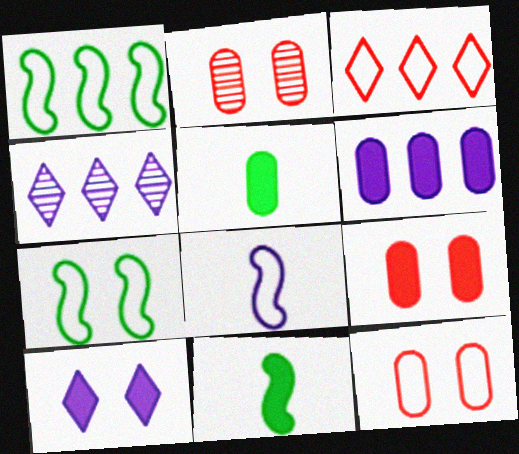[[2, 7, 10], 
[2, 9, 12], 
[4, 11, 12], 
[5, 6, 9]]